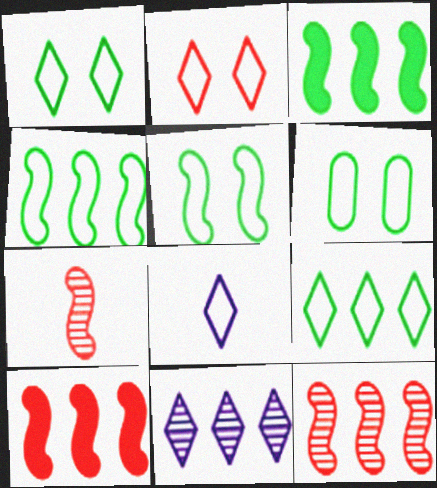[[1, 5, 6], 
[2, 8, 9]]